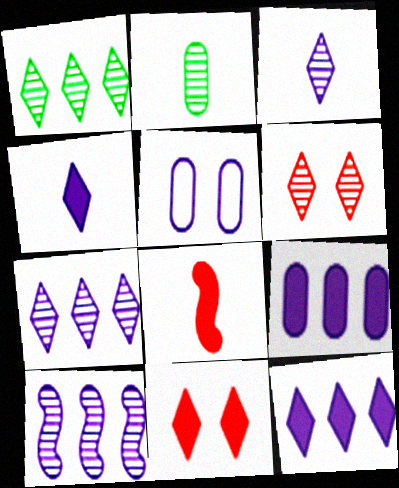[[1, 3, 6], 
[1, 5, 8], 
[2, 6, 10], 
[4, 5, 10]]